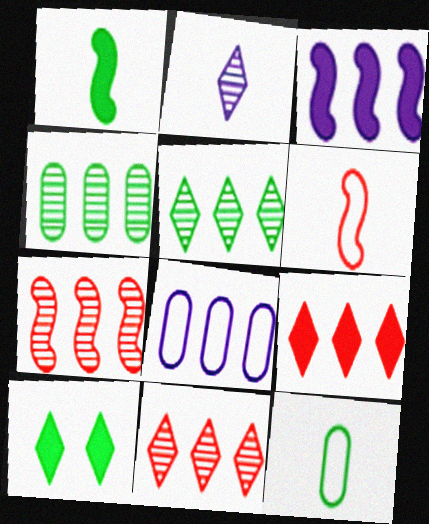[]